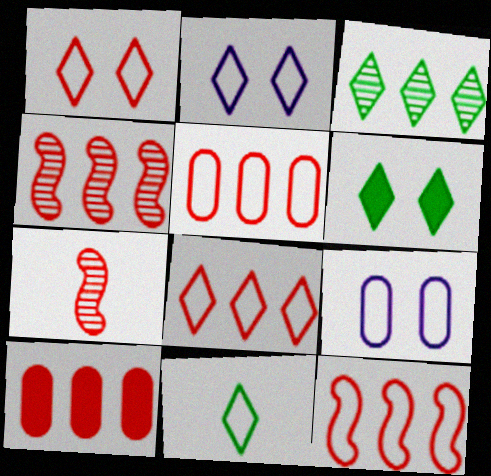[[1, 7, 10], 
[2, 8, 11], 
[3, 6, 11], 
[4, 8, 10], 
[5, 8, 12], 
[9, 11, 12]]